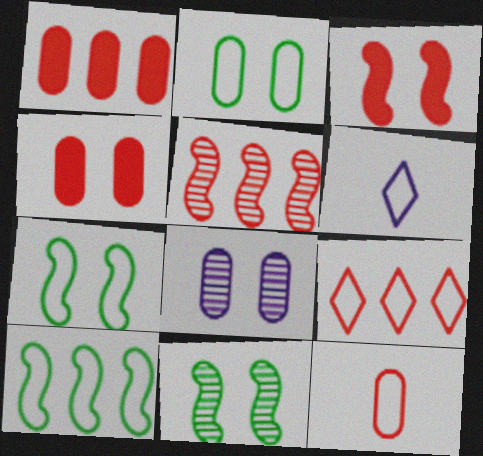[[1, 5, 9], 
[1, 6, 11], 
[2, 4, 8]]